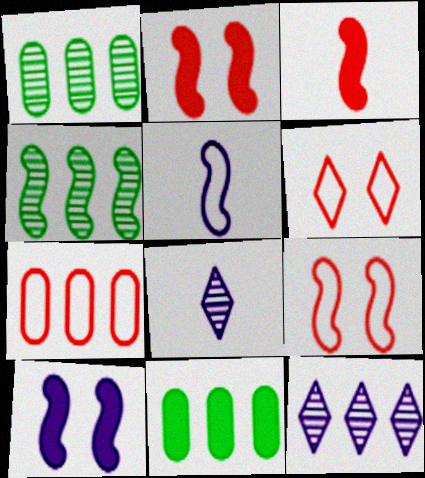[[2, 4, 5], 
[8, 9, 11]]